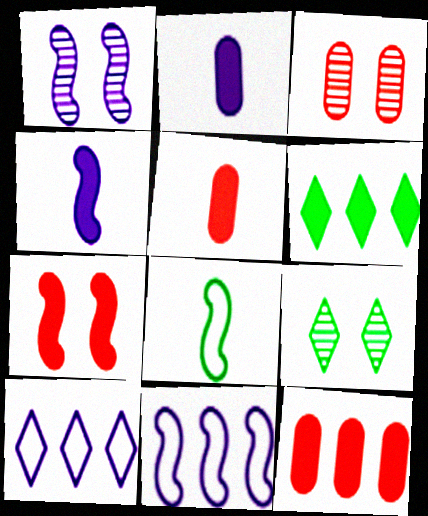[[1, 2, 10], 
[1, 3, 9], 
[1, 4, 11], 
[2, 6, 7], 
[5, 9, 11]]